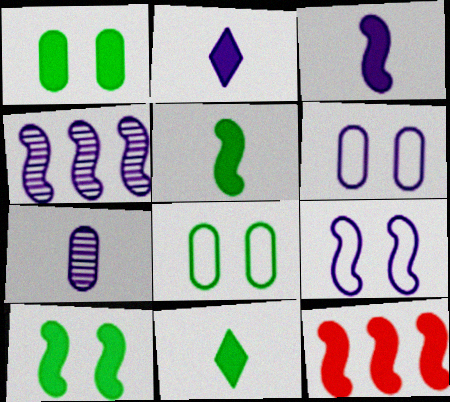[[1, 2, 12], 
[2, 4, 6], 
[3, 4, 9], 
[3, 10, 12]]